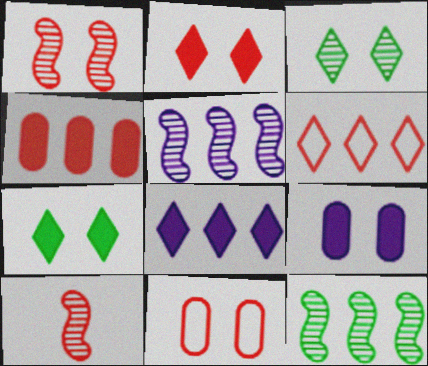[[1, 2, 11]]